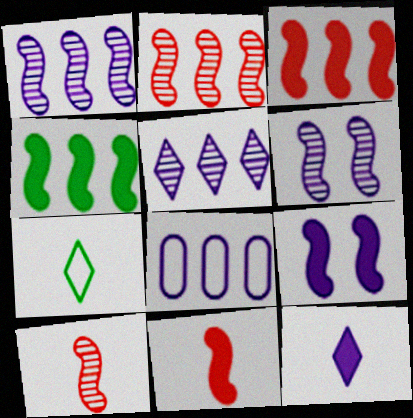[[4, 9, 11], 
[6, 8, 12]]